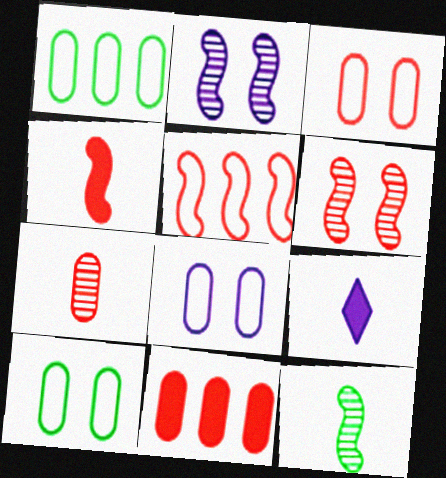[[1, 6, 9], 
[3, 7, 11], 
[3, 8, 10], 
[4, 5, 6]]